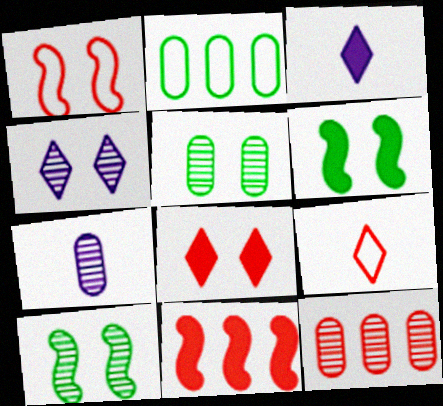[[5, 7, 12]]